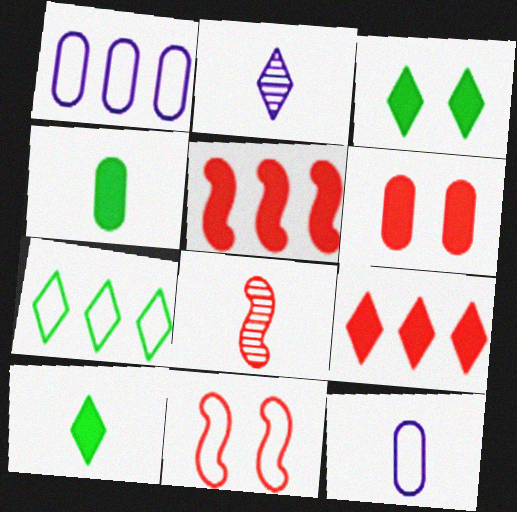[[1, 3, 8], 
[5, 8, 11], 
[7, 11, 12], 
[8, 10, 12]]